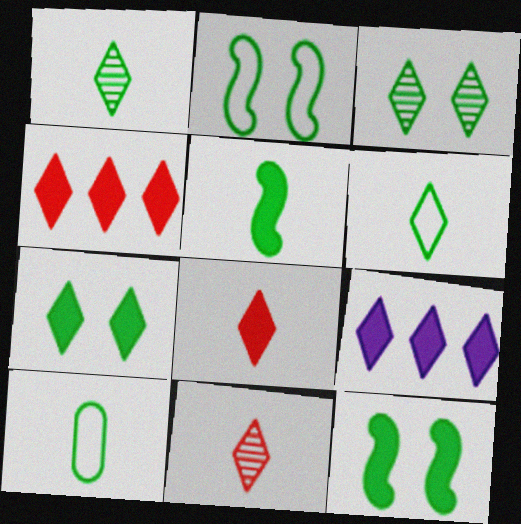[[1, 5, 10], 
[7, 8, 9]]